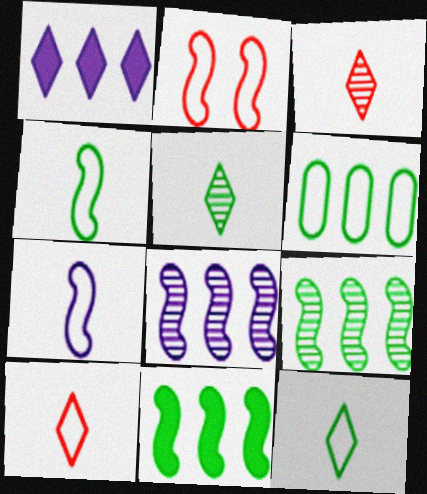[]